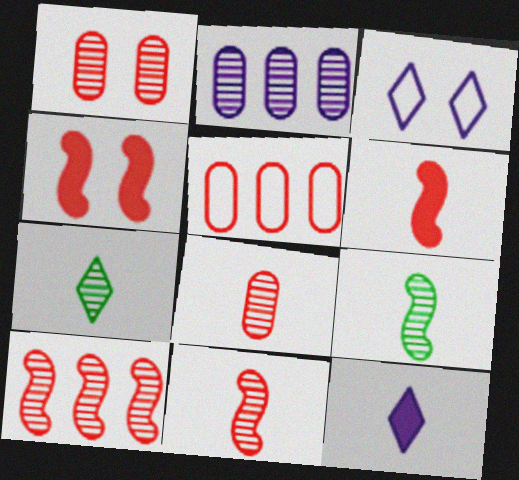[]